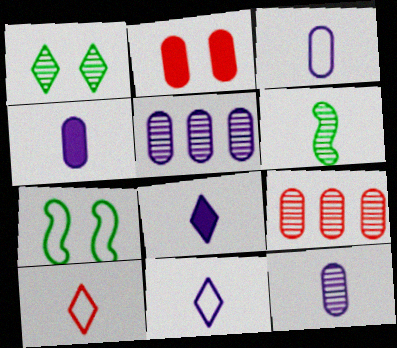[[3, 4, 12], 
[4, 6, 10], 
[7, 8, 9]]